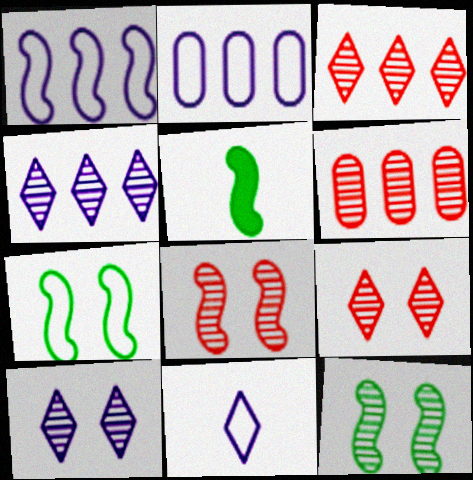[[1, 5, 8], 
[2, 5, 9]]